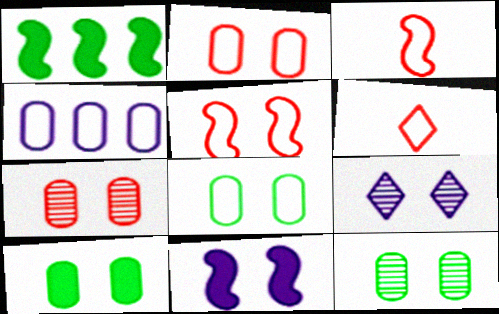[[5, 9, 10], 
[8, 10, 12]]